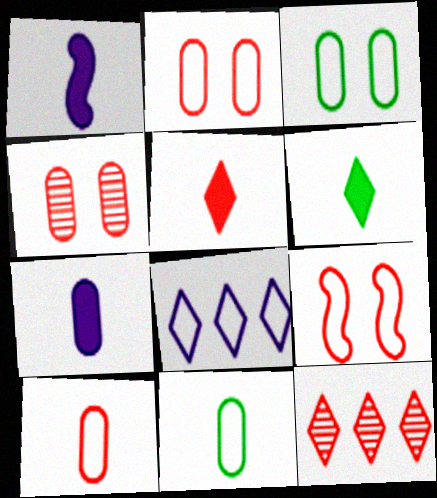[[1, 3, 12], 
[8, 9, 11]]